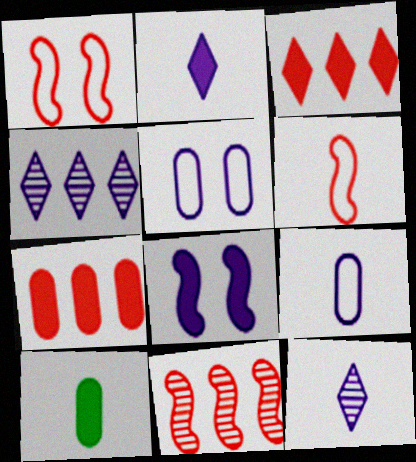[[1, 4, 10], 
[3, 8, 10], 
[4, 8, 9], 
[6, 10, 12]]